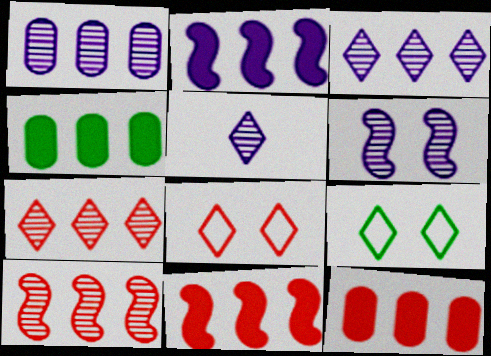[[1, 5, 6]]